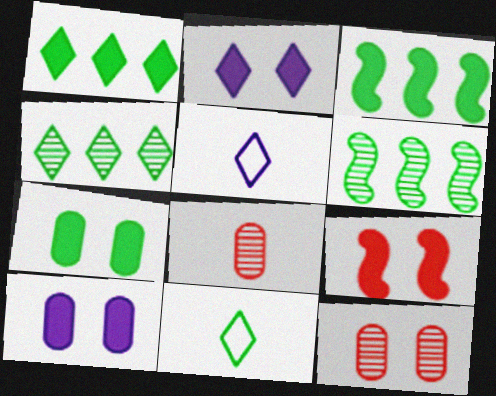[[2, 7, 9], 
[3, 5, 12], 
[6, 7, 11]]